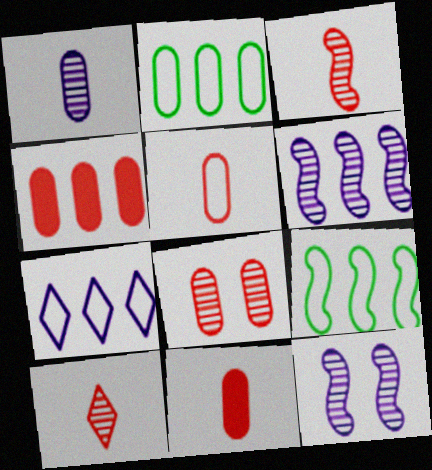[[4, 5, 8]]